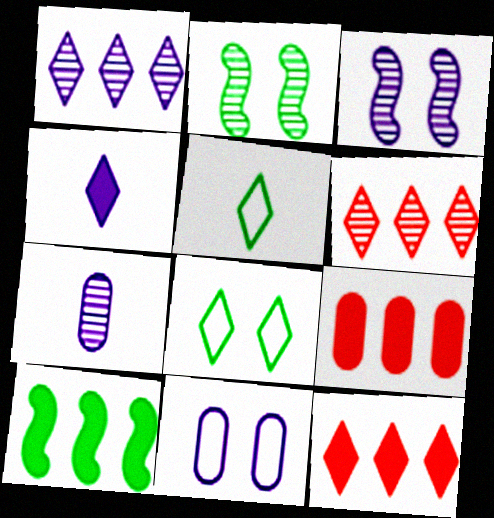[[1, 3, 7], 
[2, 6, 7], 
[3, 5, 9], 
[4, 6, 8]]